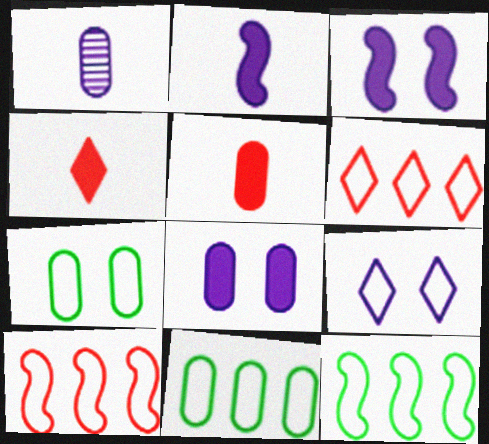[]